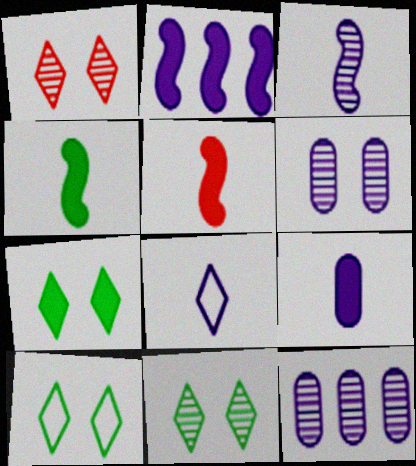[[2, 6, 8], 
[3, 8, 9], 
[5, 10, 12], 
[7, 10, 11]]